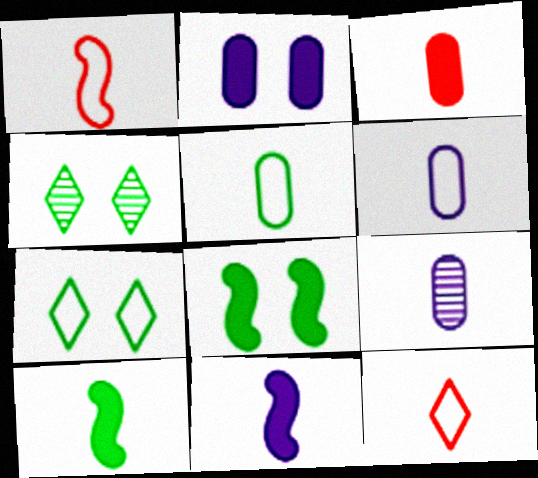[[3, 5, 9], 
[9, 10, 12]]